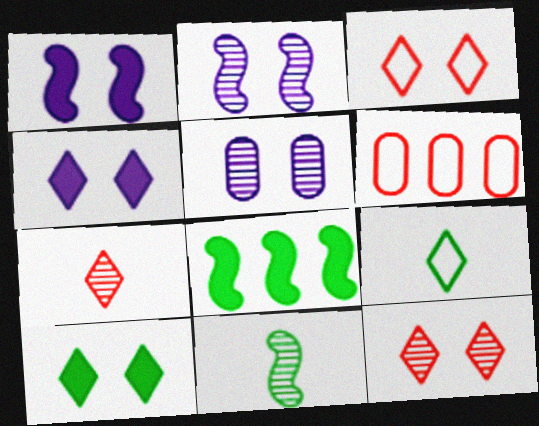[[4, 6, 11]]